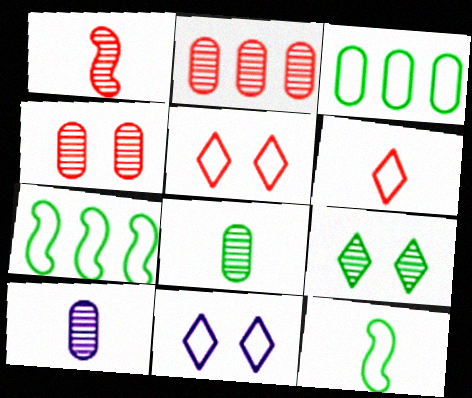[]